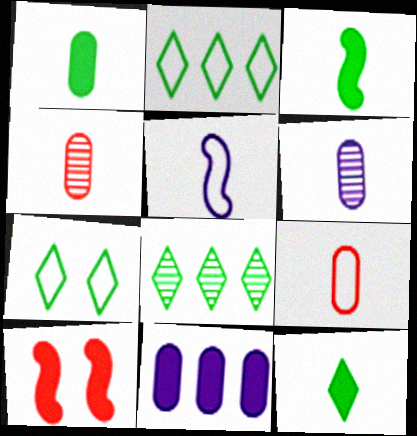[[1, 3, 12], 
[1, 6, 9], 
[2, 6, 10], 
[4, 5, 12], 
[7, 8, 12], 
[10, 11, 12]]